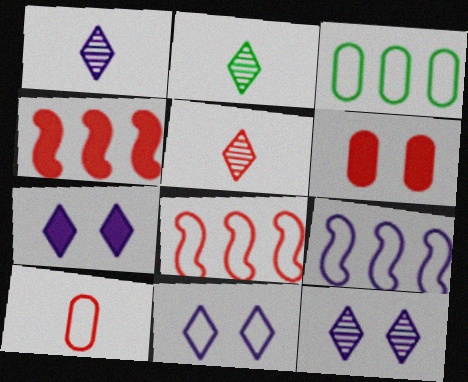[[1, 2, 5], 
[2, 6, 9], 
[5, 6, 8], 
[7, 11, 12]]